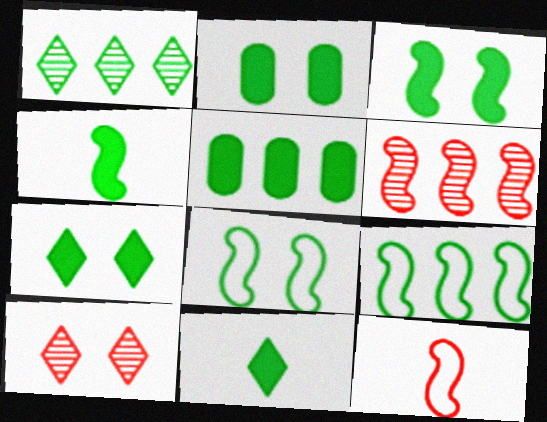[[1, 5, 9], 
[2, 3, 7], 
[3, 5, 11], 
[4, 5, 7]]